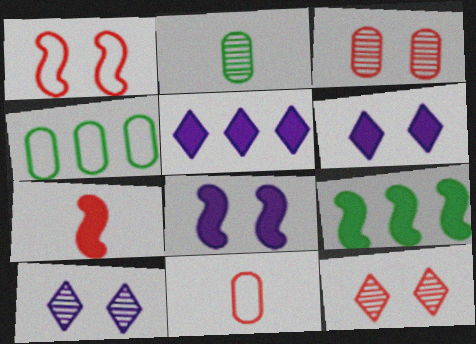[[1, 2, 5], 
[4, 7, 10], 
[7, 8, 9], 
[9, 10, 11]]